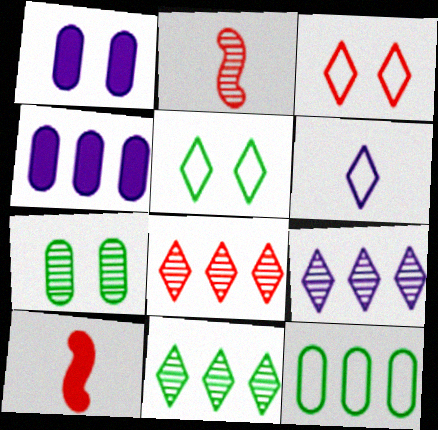[[2, 4, 5], 
[2, 7, 9], 
[8, 9, 11]]